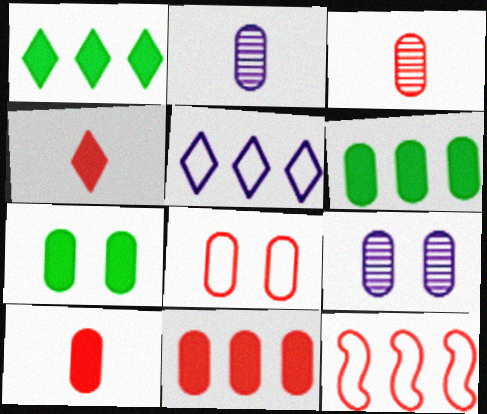[[2, 6, 8], 
[3, 8, 11], 
[7, 8, 9]]